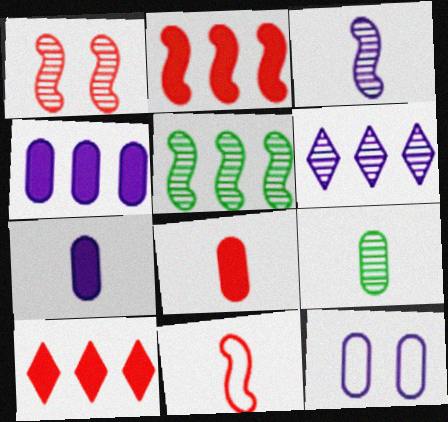[[1, 2, 11], 
[1, 3, 5], 
[1, 6, 9]]